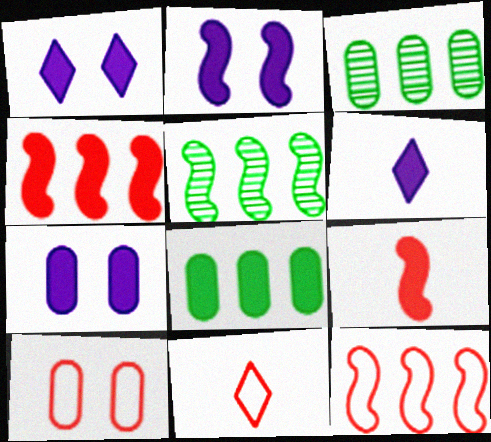[[1, 2, 7], 
[1, 8, 9], 
[2, 3, 11], 
[5, 6, 10], 
[5, 7, 11], 
[10, 11, 12]]